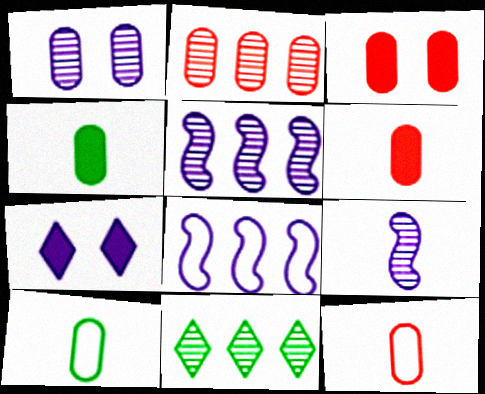[[2, 3, 12], 
[2, 5, 11]]